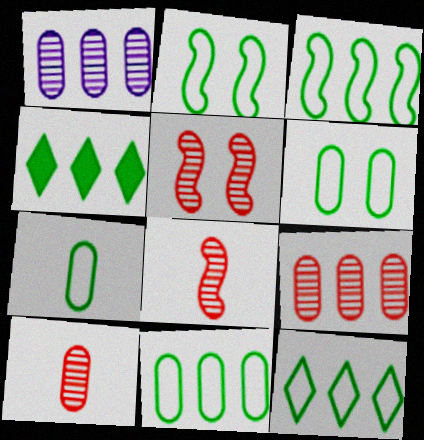[[2, 7, 12], 
[3, 11, 12], 
[6, 7, 11]]